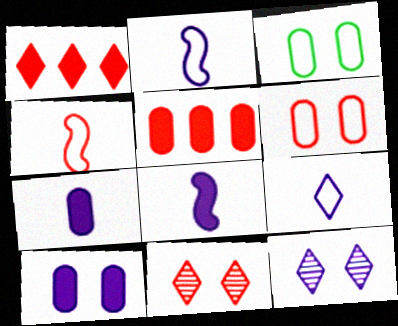[[4, 5, 11]]